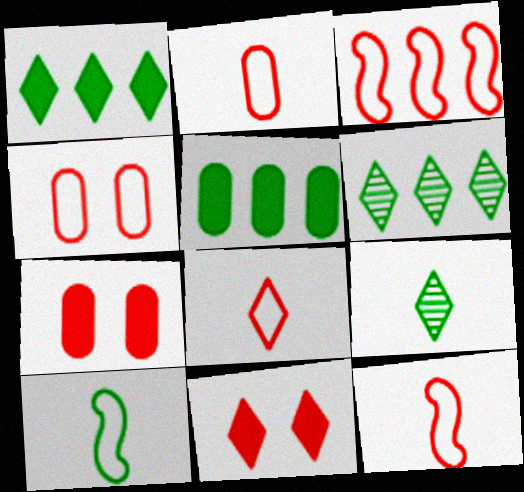[[2, 8, 12], 
[3, 4, 8]]